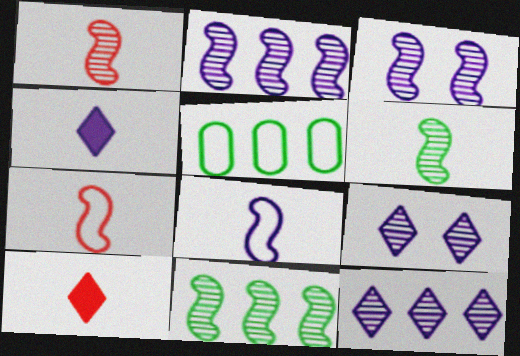[[1, 3, 11], 
[3, 5, 10]]